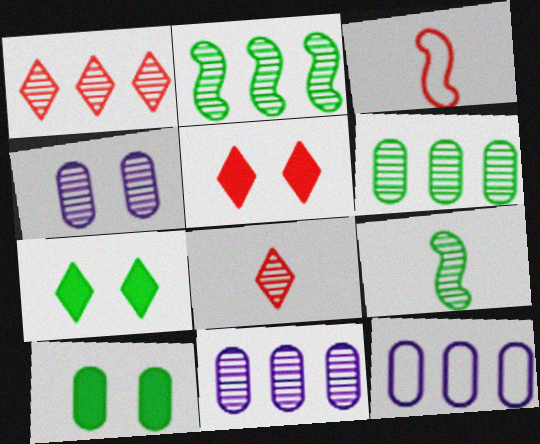[[1, 2, 11], 
[1, 4, 9], 
[2, 4, 8], 
[3, 7, 11], 
[5, 9, 12]]